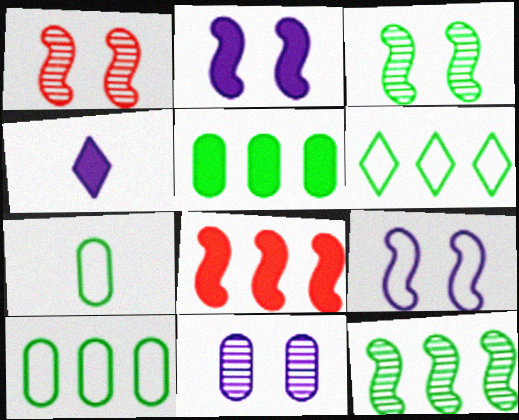[[1, 4, 10], 
[5, 6, 12]]